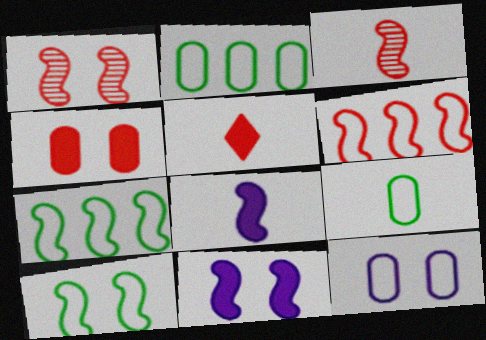[[1, 7, 8], 
[1, 10, 11], 
[3, 7, 11]]